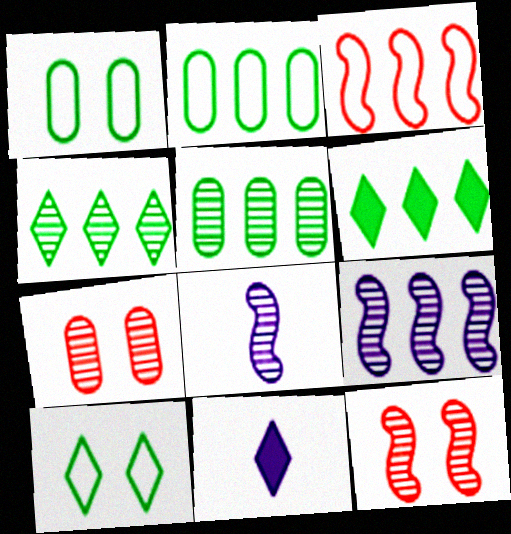[[2, 11, 12], 
[4, 7, 8]]